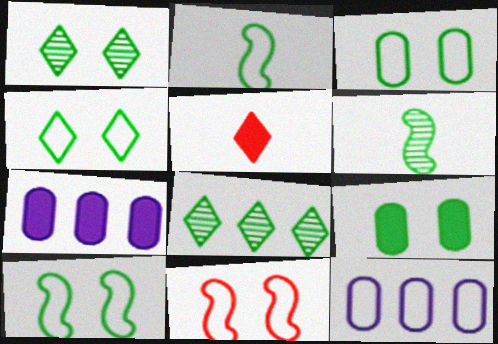[[1, 9, 10], 
[2, 8, 9], 
[3, 4, 10]]